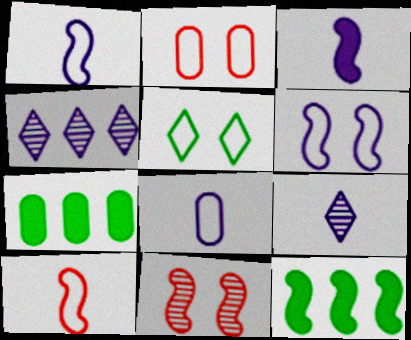[[1, 11, 12], 
[2, 5, 6], 
[2, 9, 12], 
[3, 8, 9]]